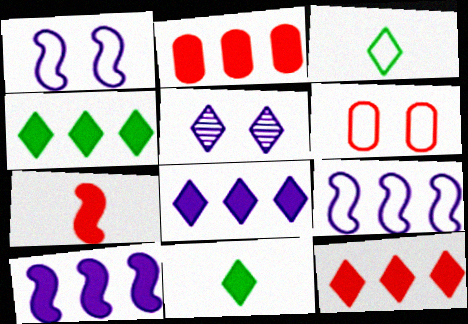[[2, 4, 10], 
[3, 5, 12], 
[3, 6, 9], 
[4, 8, 12]]